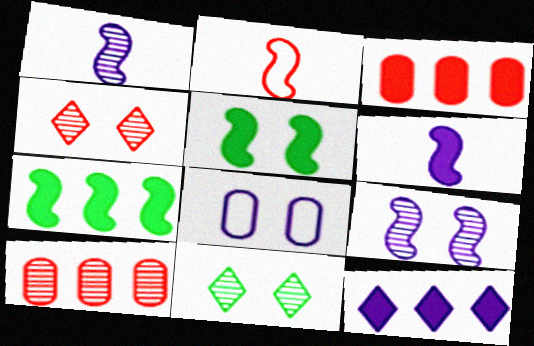[[1, 8, 12], 
[1, 10, 11], 
[2, 3, 4], 
[2, 7, 9], 
[3, 7, 12], 
[4, 5, 8]]